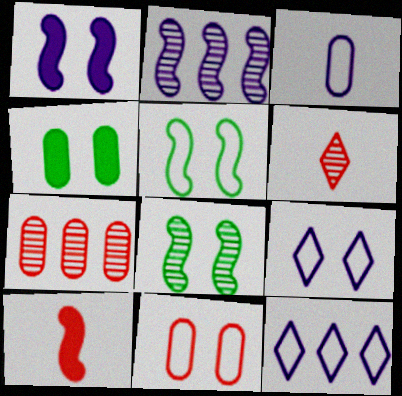[[2, 5, 10], 
[3, 4, 7], 
[5, 9, 11]]